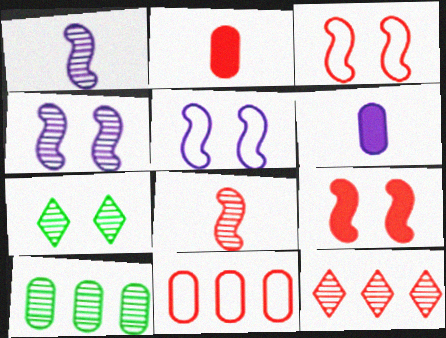[[2, 3, 12]]